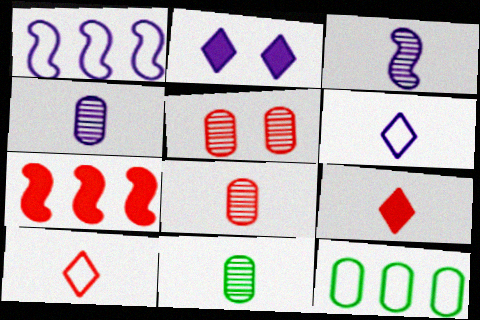[[1, 2, 4], 
[4, 8, 11], 
[5, 7, 10]]